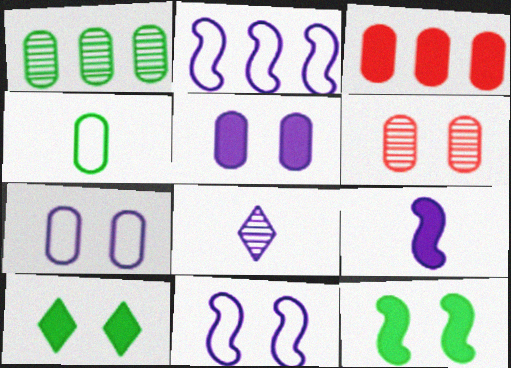[[2, 5, 8], 
[3, 9, 10], 
[6, 10, 11]]